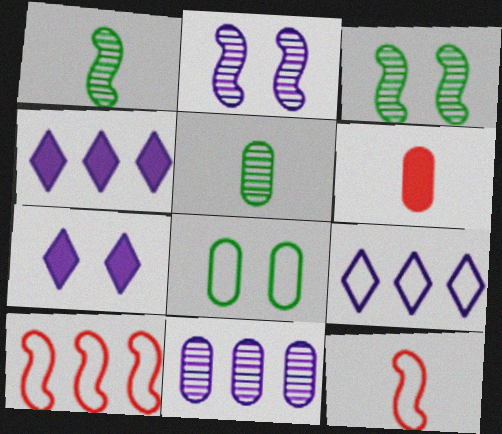[[3, 6, 9], 
[5, 7, 10], 
[6, 8, 11], 
[8, 9, 12]]